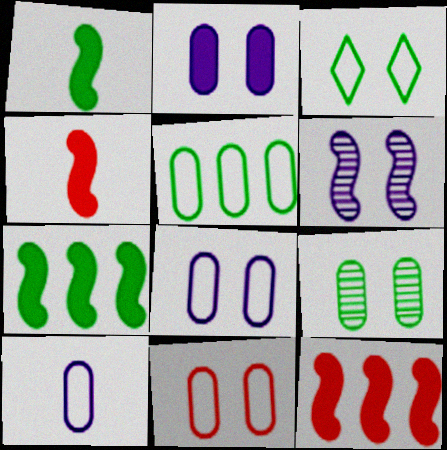[[2, 9, 11], 
[5, 10, 11]]